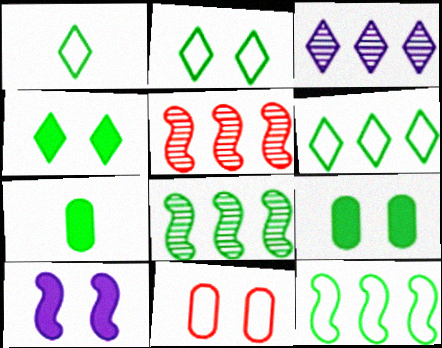[[1, 2, 6], 
[1, 8, 9], 
[2, 7, 8]]